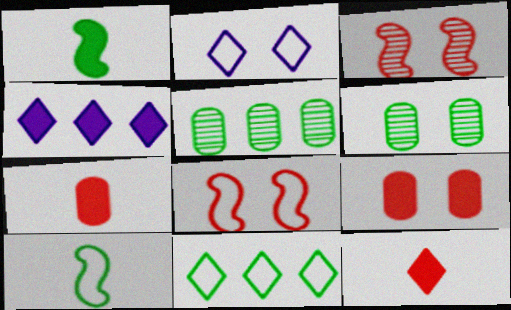[[1, 4, 9], 
[1, 6, 11]]